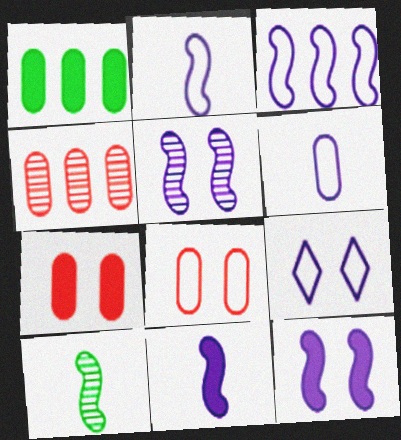[[3, 5, 11], 
[3, 6, 9]]